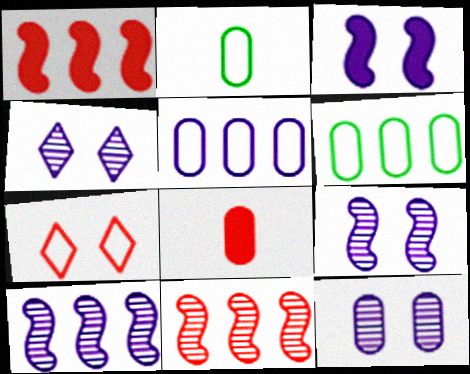[[1, 2, 4], 
[4, 9, 12], 
[6, 8, 12], 
[7, 8, 11]]